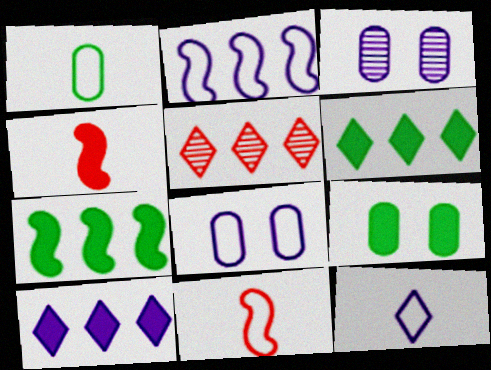[[1, 11, 12], 
[2, 8, 12], 
[3, 6, 11], 
[4, 9, 10]]